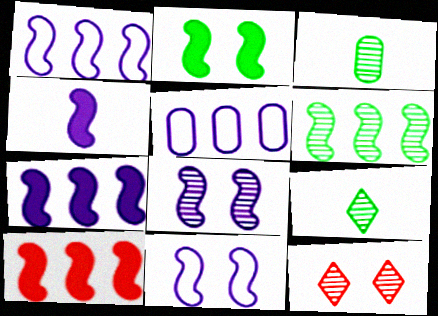[[1, 4, 8], 
[1, 6, 10], 
[2, 4, 10]]